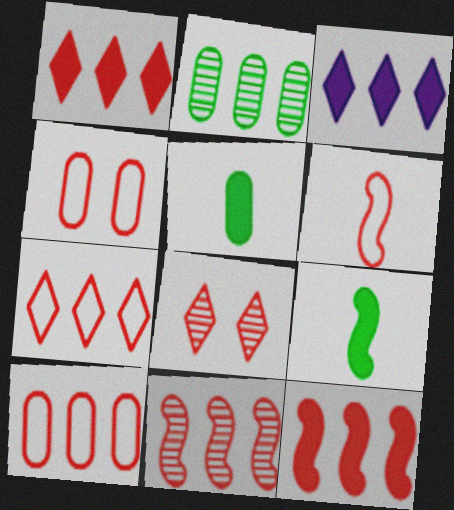[[1, 10, 11], 
[4, 6, 7]]